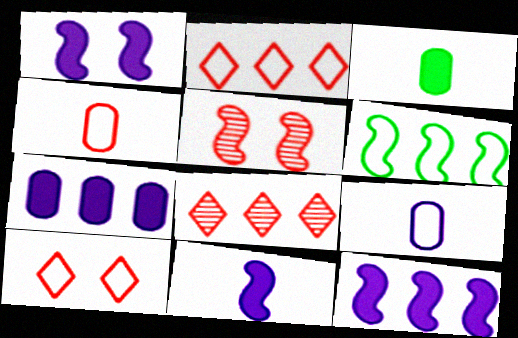[[1, 11, 12], 
[5, 6, 11], 
[6, 7, 8], 
[6, 9, 10]]